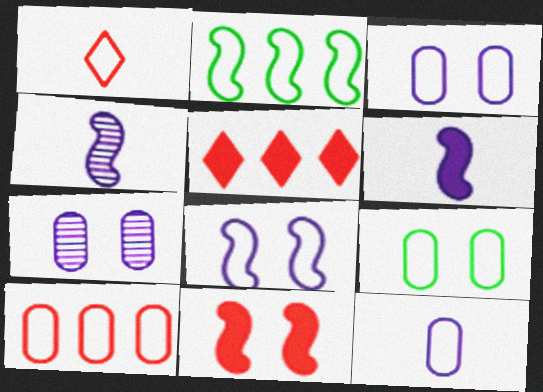[[1, 2, 3], 
[2, 4, 11], 
[4, 5, 9], 
[9, 10, 12]]